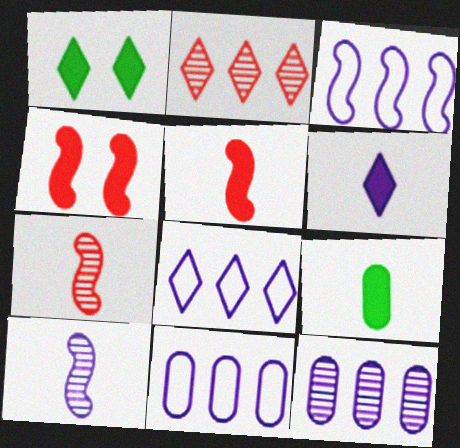[[1, 7, 11], 
[3, 8, 11], 
[5, 6, 9]]